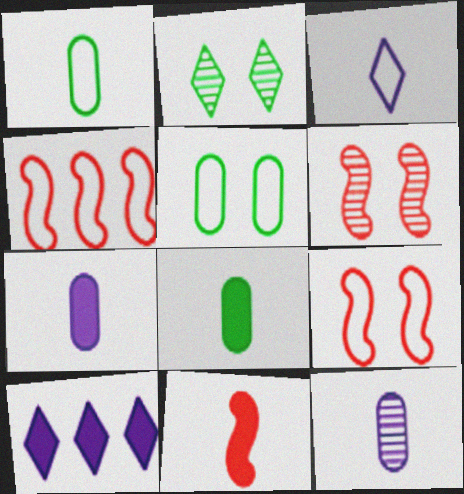[[1, 6, 10], 
[2, 4, 7], 
[3, 4, 5], 
[4, 6, 11]]